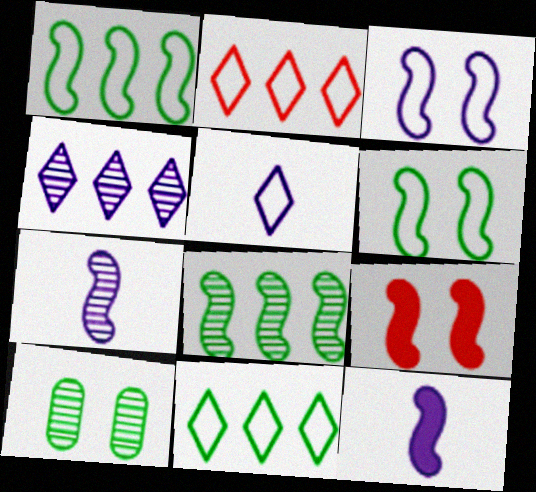[[1, 7, 9], 
[2, 10, 12]]